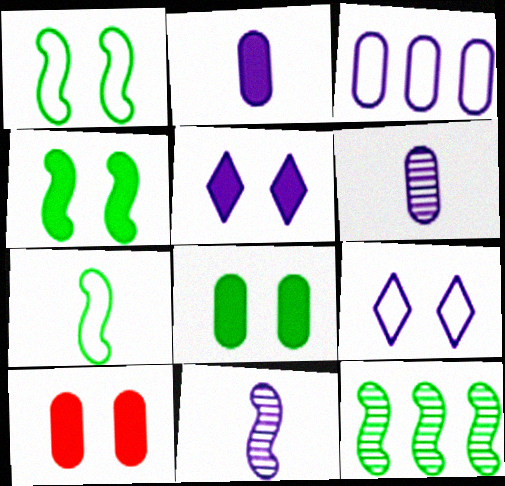[[3, 5, 11], 
[4, 5, 10], 
[4, 7, 12]]